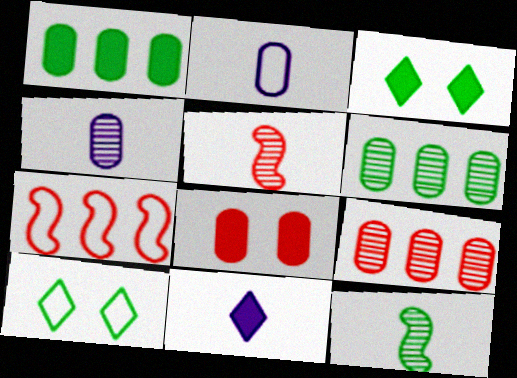[[1, 10, 12], 
[2, 6, 8], 
[2, 7, 10], 
[3, 4, 7]]